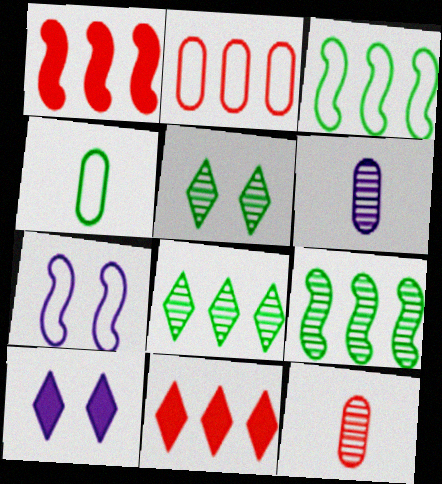[[3, 10, 12]]